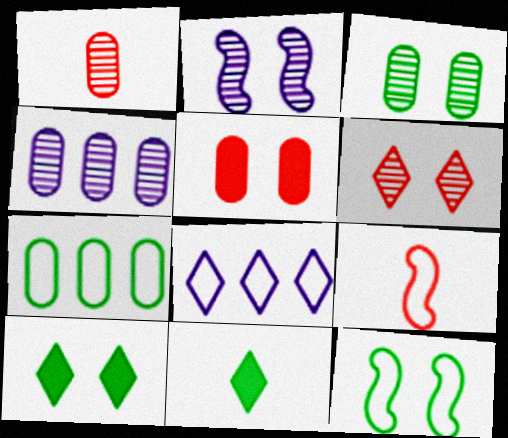[[1, 3, 4], 
[2, 3, 6], 
[3, 10, 12], 
[4, 9, 10], 
[6, 8, 11]]